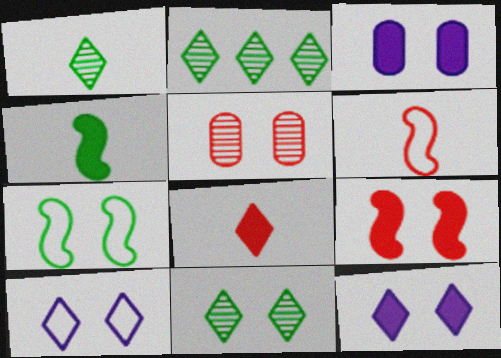[[1, 2, 11], 
[2, 3, 6], 
[2, 8, 10], 
[5, 7, 12]]